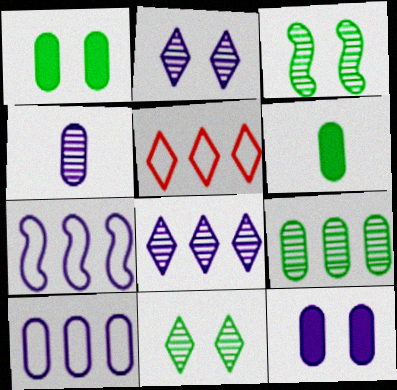[[4, 10, 12]]